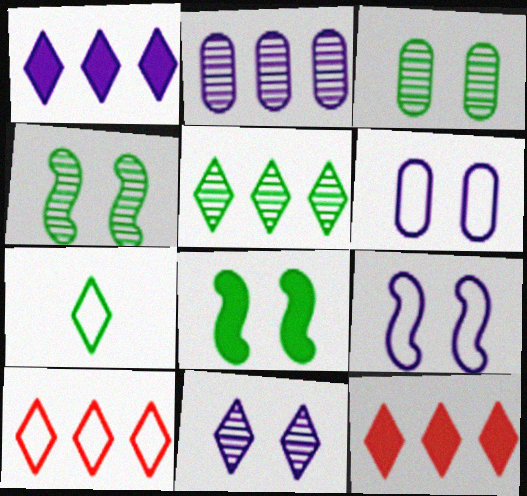[[1, 5, 10], 
[7, 11, 12]]